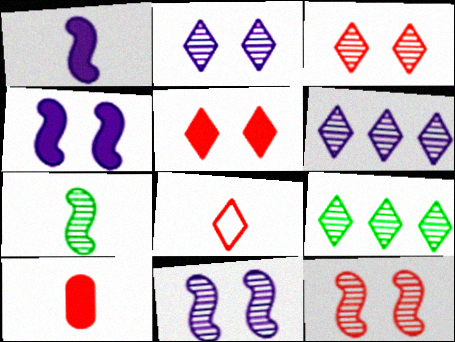[]